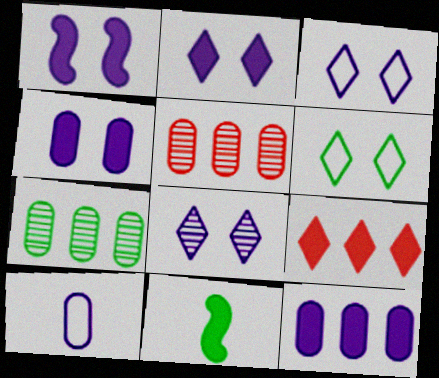[[1, 2, 4], 
[2, 3, 8], 
[3, 5, 11], 
[4, 9, 11], 
[6, 7, 11]]